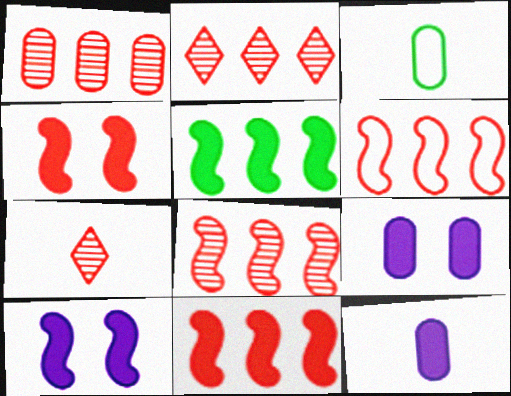[[1, 2, 8], 
[1, 3, 9], 
[2, 3, 10], 
[6, 8, 11]]